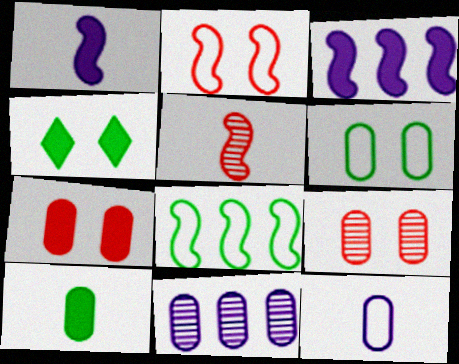[]